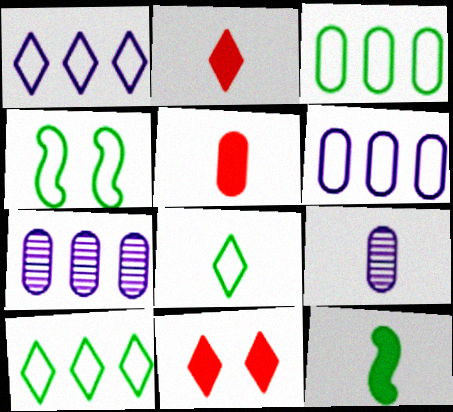[[2, 4, 7], 
[3, 4, 8]]